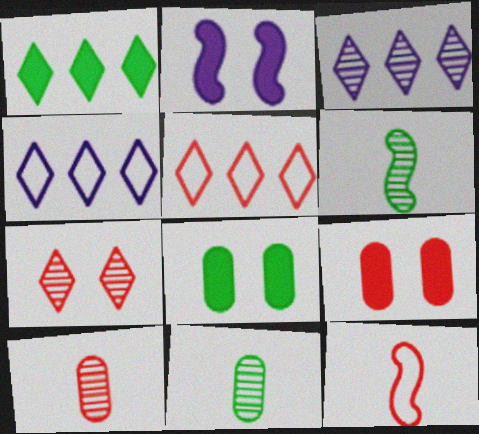[[1, 3, 5], 
[2, 5, 11], 
[3, 8, 12], 
[4, 6, 9]]